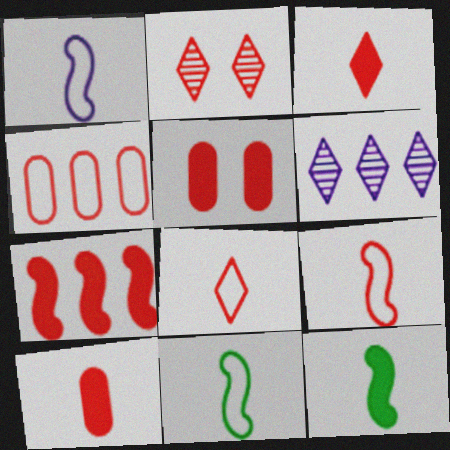[[1, 9, 11], 
[3, 5, 7], 
[5, 6, 11]]